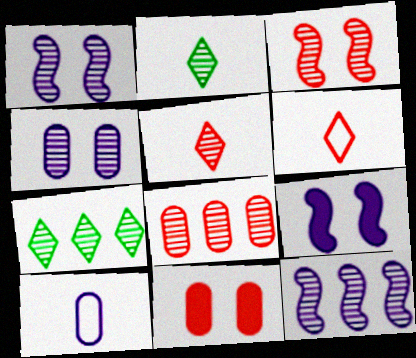[[1, 2, 8], 
[3, 5, 8], 
[7, 8, 12]]